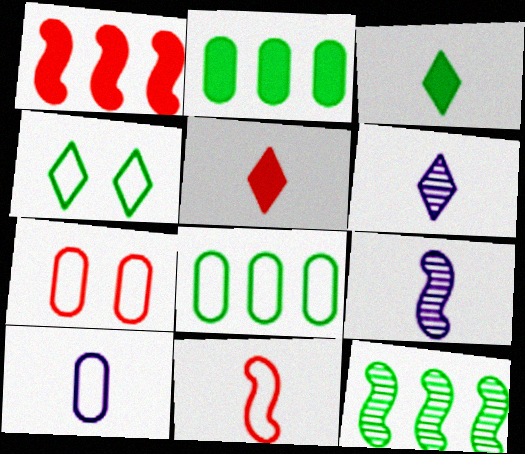[[7, 8, 10]]